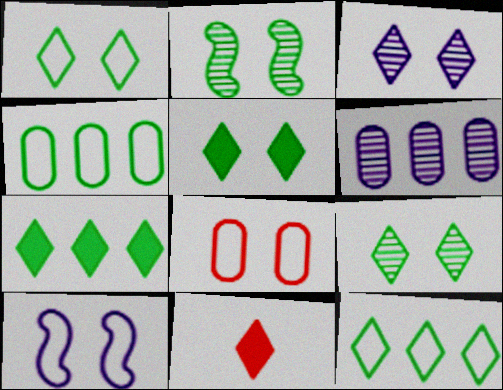[[1, 5, 9], 
[1, 8, 10], 
[3, 11, 12]]